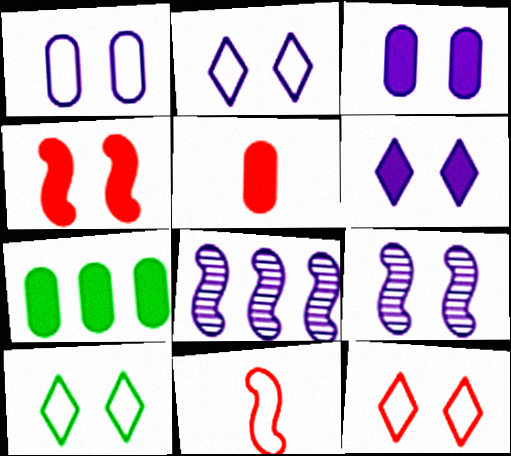[[1, 6, 9], 
[2, 3, 9], 
[2, 10, 12], 
[3, 5, 7], 
[5, 8, 10]]